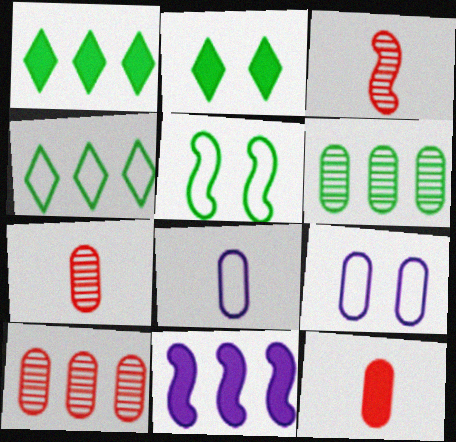[[1, 3, 9], 
[2, 11, 12], 
[3, 5, 11], 
[4, 10, 11], 
[6, 9, 12]]